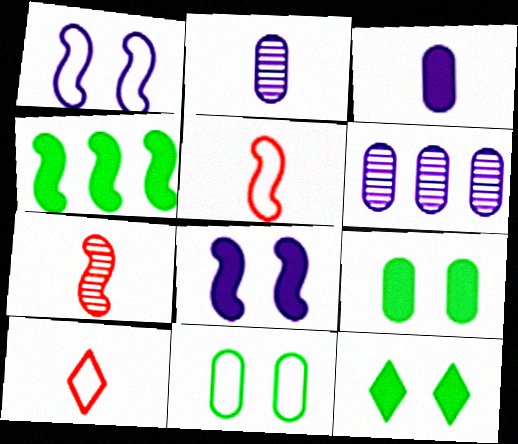[[1, 4, 7], 
[5, 6, 12]]